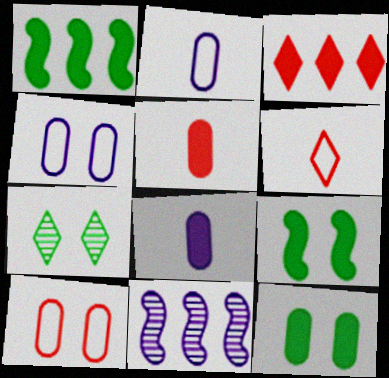[[3, 8, 9], 
[6, 11, 12]]